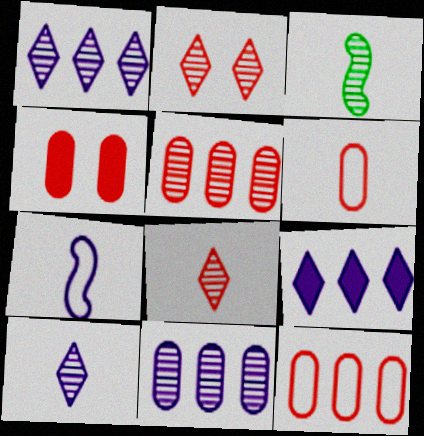[[2, 3, 11], 
[4, 5, 6]]